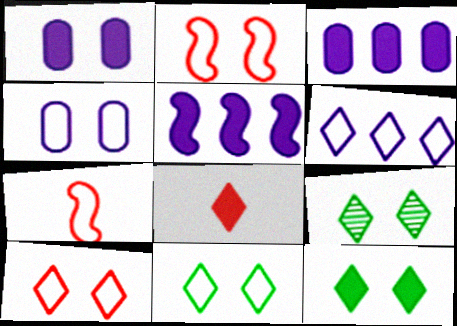[[1, 2, 9], 
[2, 4, 11], 
[3, 7, 9], 
[6, 8, 9], 
[9, 11, 12]]